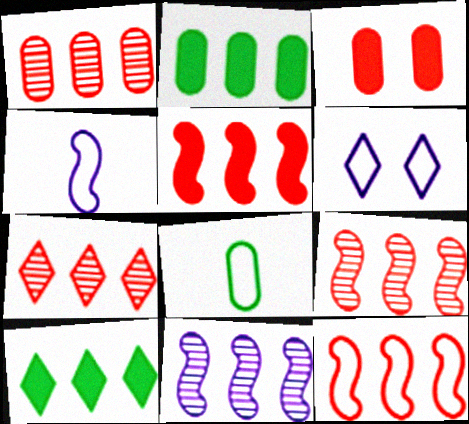[[1, 7, 9], 
[5, 9, 12], 
[6, 8, 12]]